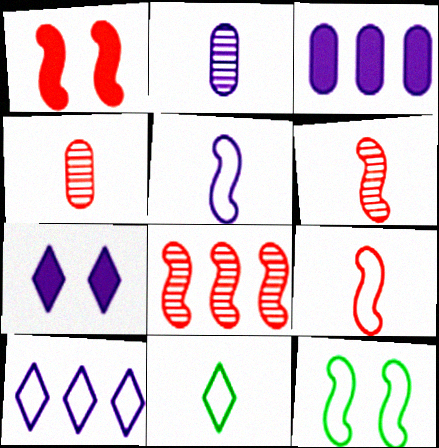[[1, 8, 9]]